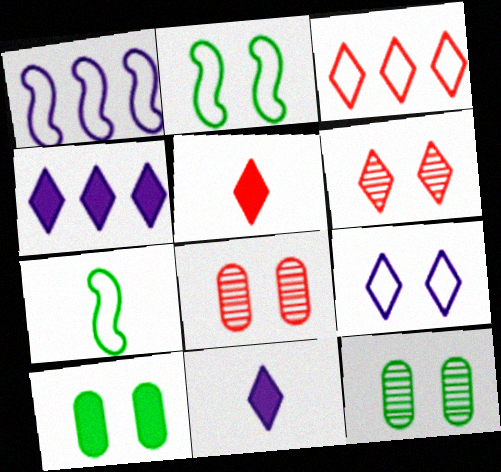[[1, 5, 12], 
[3, 5, 6], 
[4, 7, 8]]